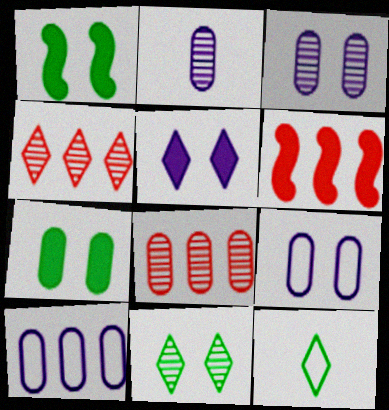[[3, 6, 12], 
[4, 5, 12]]